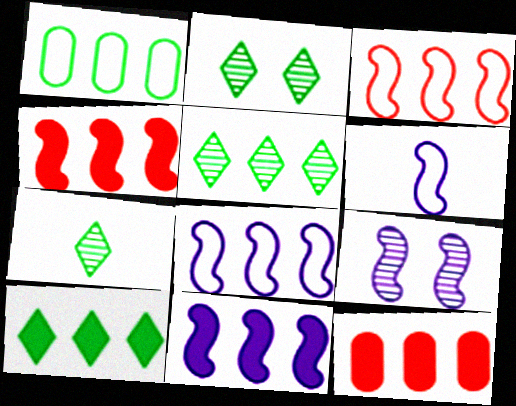[[2, 5, 7], 
[2, 6, 12], 
[5, 8, 12], 
[6, 9, 11], 
[10, 11, 12]]